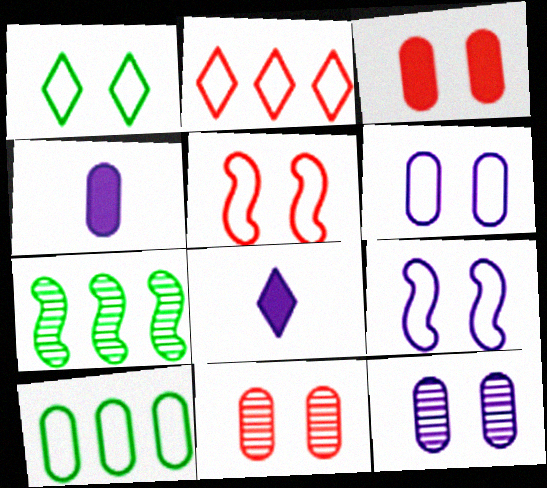[[1, 5, 6], 
[4, 10, 11]]